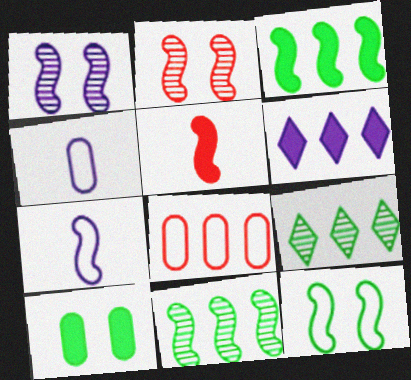[[1, 4, 6], 
[2, 3, 7], 
[5, 6, 10], 
[6, 8, 11]]